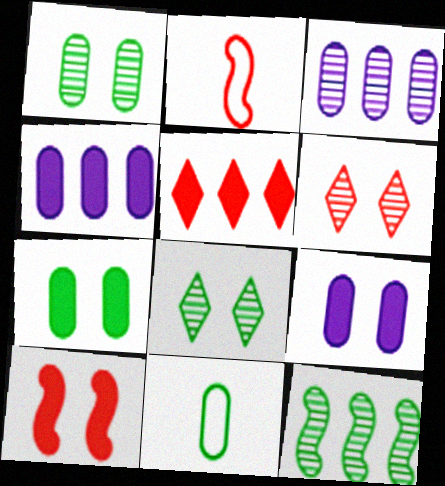[[2, 4, 8]]